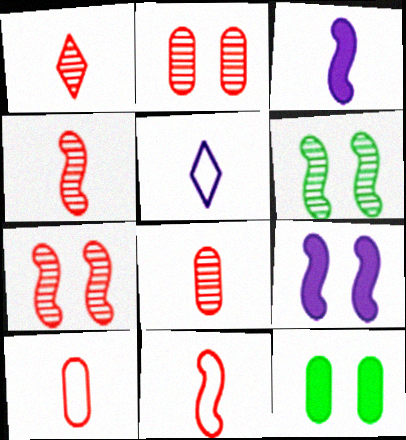[[1, 4, 8]]